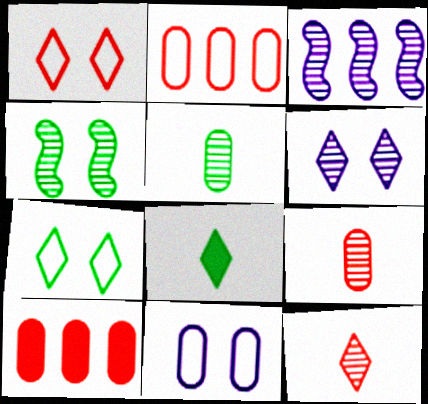[[5, 10, 11]]